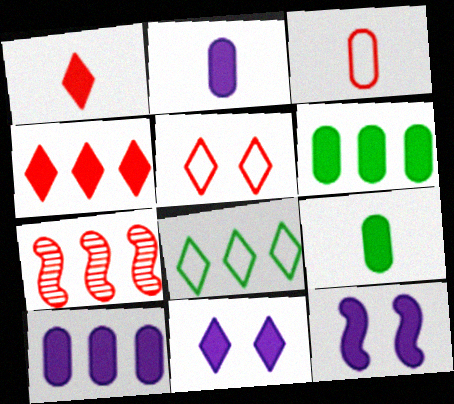[[1, 6, 12], 
[4, 9, 12], 
[7, 8, 10]]